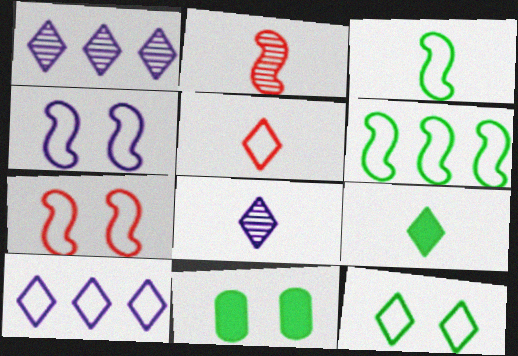[[2, 10, 11], 
[5, 8, 9], 
[5, 10, 12]]